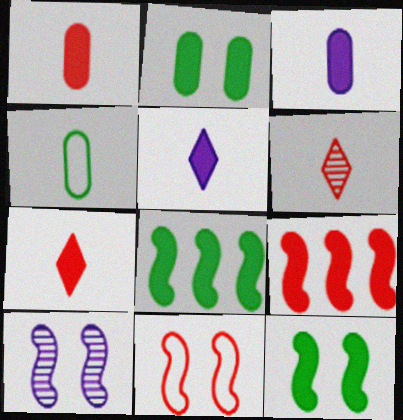[[2, 5, 9], 
[10, 11, 12]]